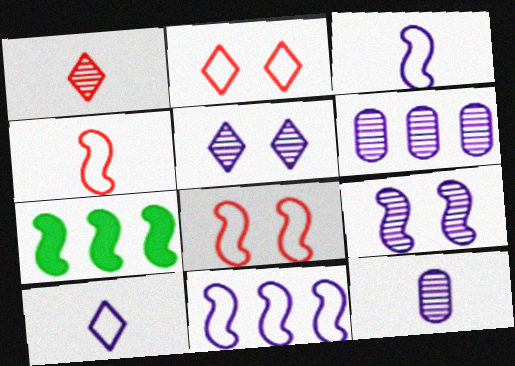[[2, 7, 12], 
[4, 7, 9]]